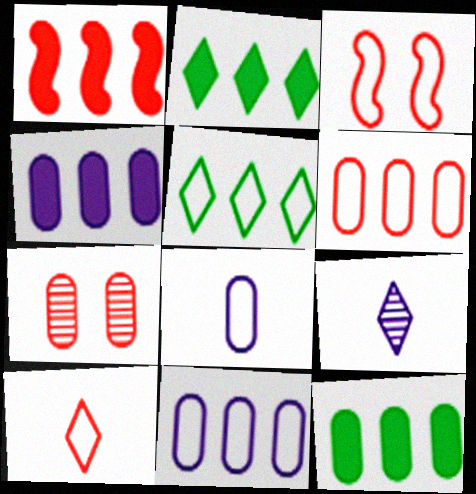[[1, 2, 4], 
[1, 7, 10], 
[3, 5, 8], 
[3, 6, 10], 
[3, 9, 12], 
[7, 8, 12]]